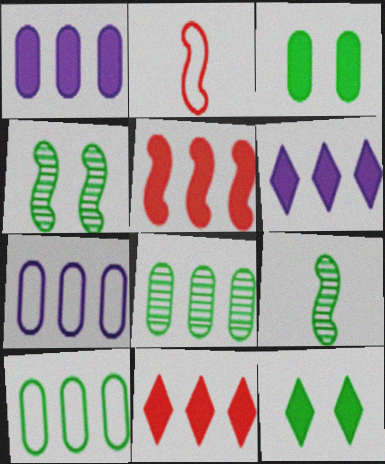[[9, 10, 12]]